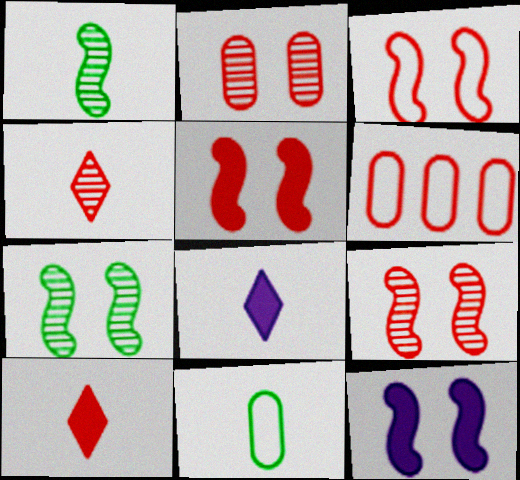[[3, 5, 9], 
[3, 7, 12], 
[4, 5, 6], 
[6, 7, 8], 
[6, 9, 10]]